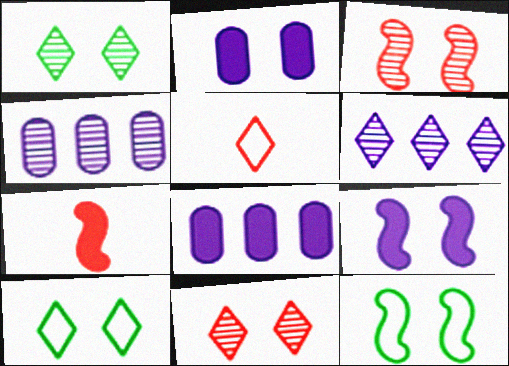[[2, 3, 10], 
[2, 11, 12], 
[3, 9, 12], 
[4, 7, 10]]